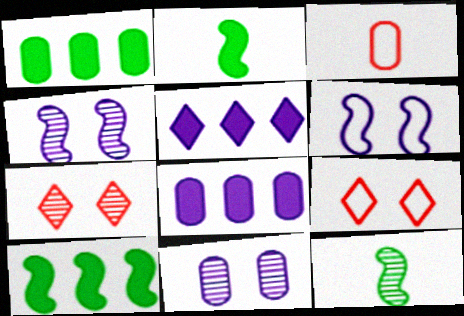[[1, 3, 11], 
[8, 9, 12]]